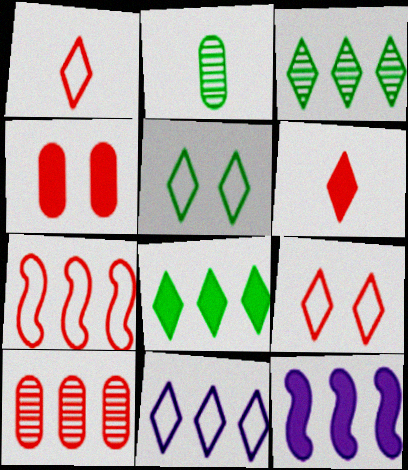[[1, 5, 11], 
[2, 9, 12]]